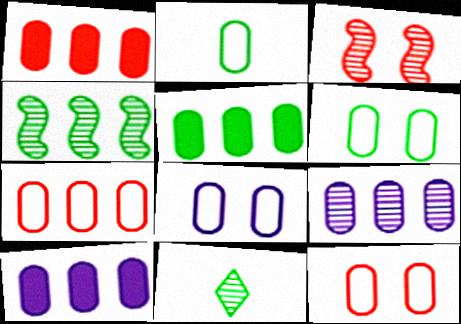[[1, 5, 10], 
[2, 7, 8], 
[3, 9, 11], 
[5, 7, 9], 
[6, 8, 12]]